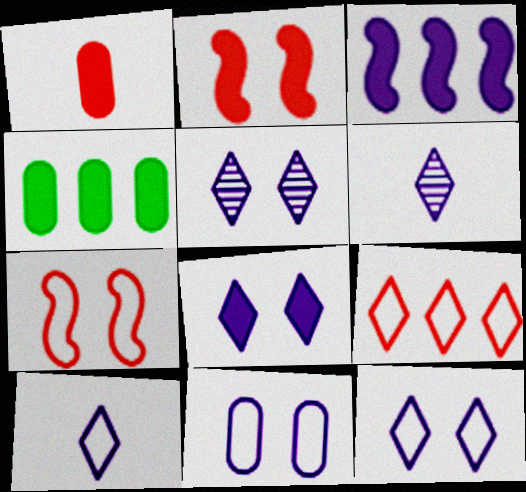[[3, 6, 11], 
[4, 6, 7], 
[5, 8, 12]]